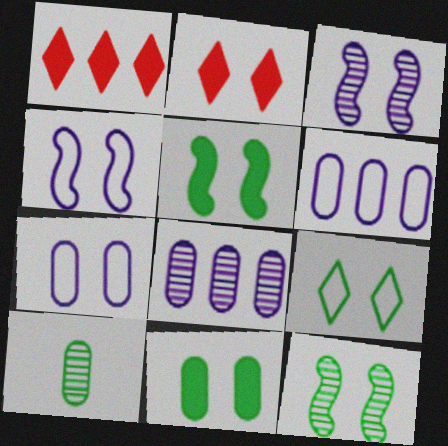[[1, 4, 10], 
[2, 7, 12], 
[9, 11, 12]]